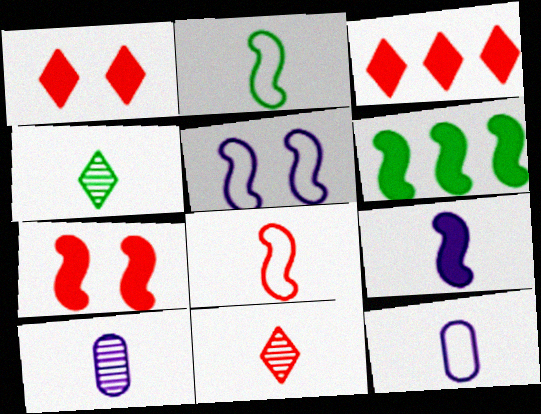[[6, 7, 9]]